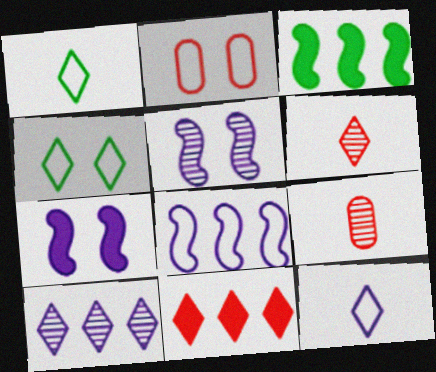[[1, 2, 8]]